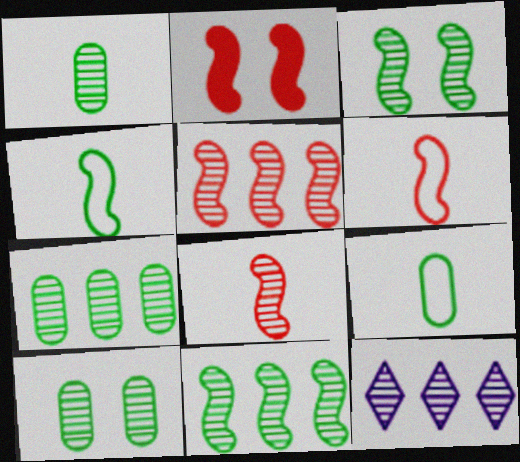[[1, 7, 10], 
[2, 5, 6], 
[2, 9, 12], 
[5, 7, 12], 
[8, 10, 12]]